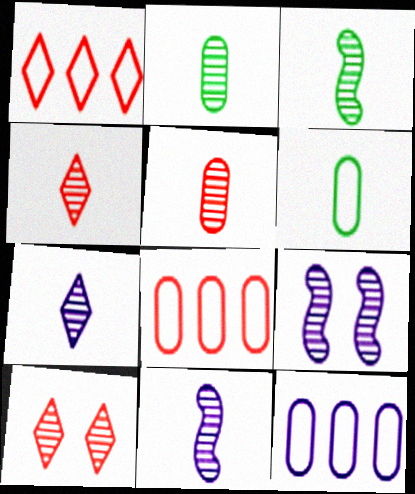[[2, 4, 11], 
[3, 5, 7]]